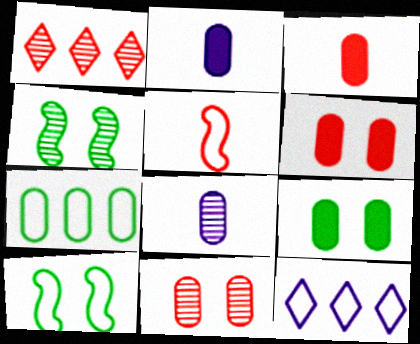[[1, 2, 10], 
[1, 4, 8], 
[1, 5, 6], 
[2, 7, 11], 
[3, 4, 12], 
[6, 7, 8]]